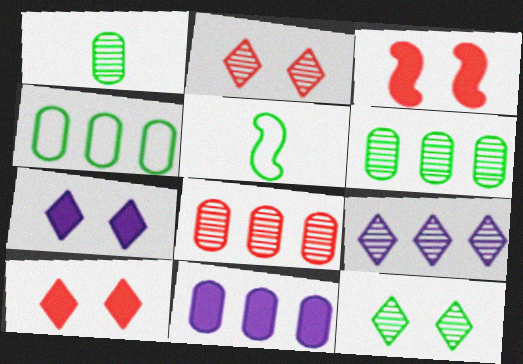[[2, 5, 11], 
[4, 8, 11], 
[5, 7, 8]]